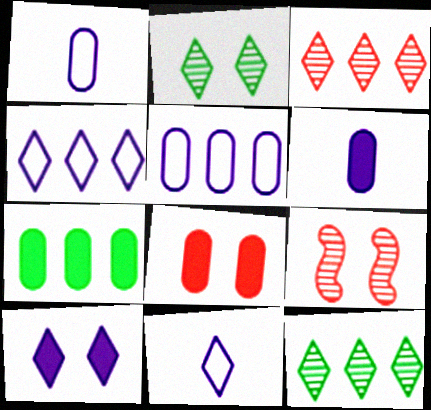[[6, 7, 8], 
[7, 9, 11]]